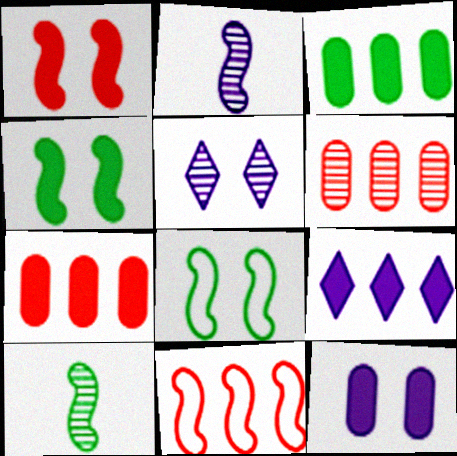[[2, 4, 11], 
[5, 6, 10]]